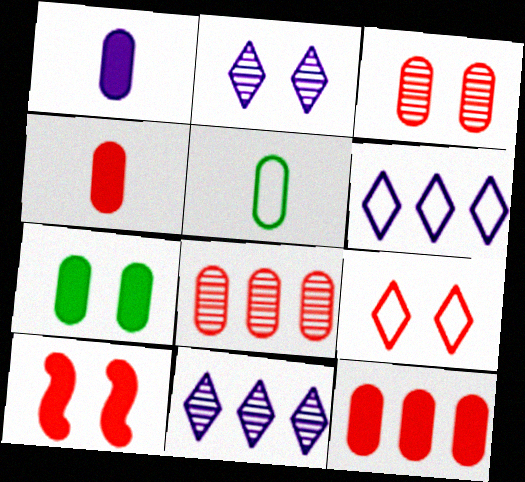[[1, 7, 12], 
[3, 9, 10], 
[5, 10, 11]]